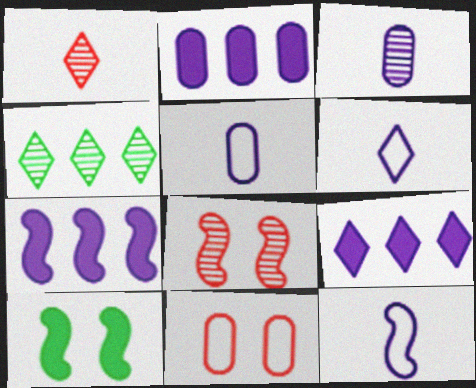[[2, 7, 9], 
[3, 4, 8], 
[5, 6, 12]]